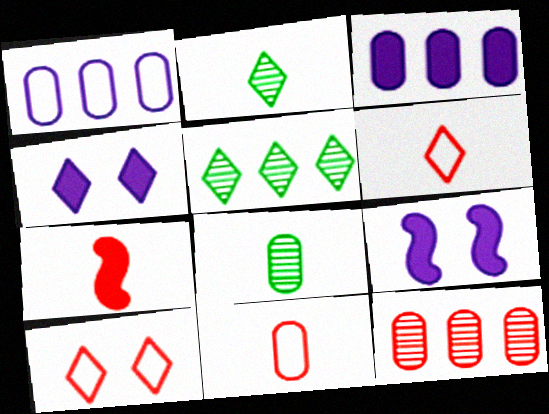[[4, 5, 6], 
[5, 9, 11], 
[7, 10, 12]]